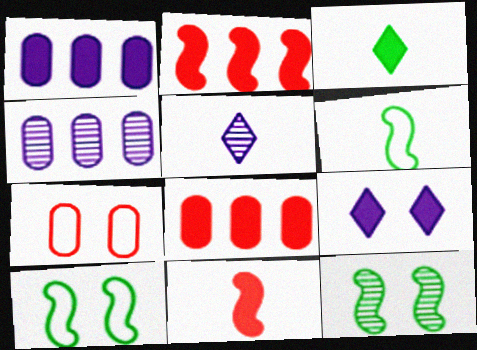[[5, 8, 10], 
[7, 9, 12]]